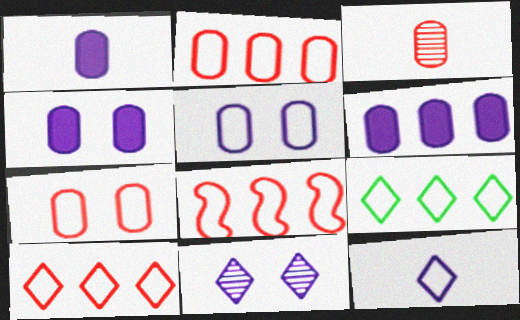[[1, 4, 6], 
[2, 8, 10]]